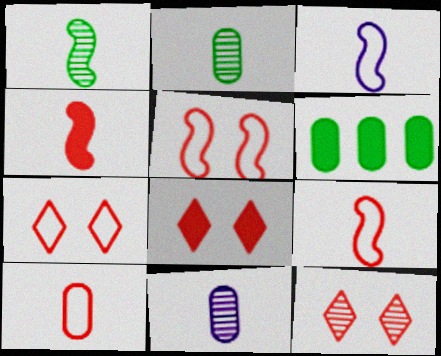[[1, 3, 4], 
[3, 6, 12], 
[7, 8, 12]]